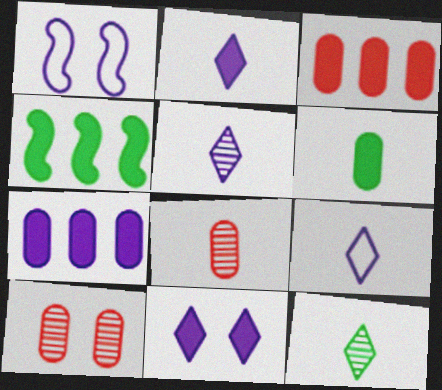[[1, 3, 12], 
[1, 5, 7], 
[2, 5, 9], 
[4, 9, 10]]